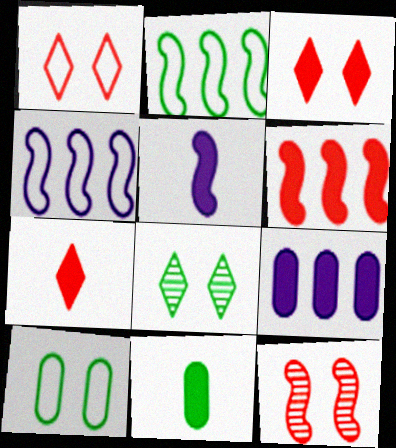[[2, 5, 12], 
[2, 8, 11], 
[5, 7, 11]]